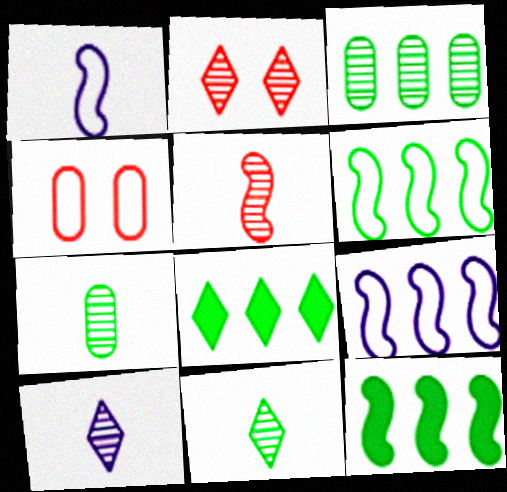[[3, 6, 8], 
[4, 10, 12], 
[5, 7, 10]]